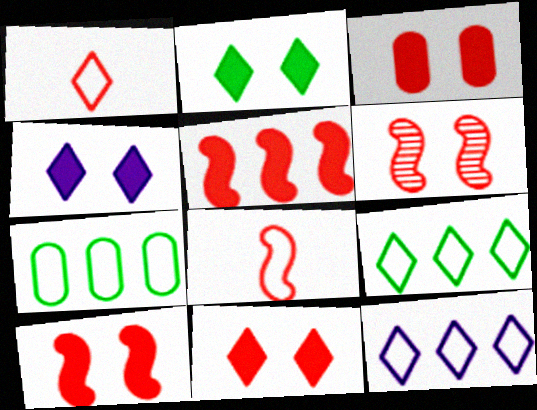[[2, 4, 11], 
[3, 10, 11], 
[5, 6, 8]]